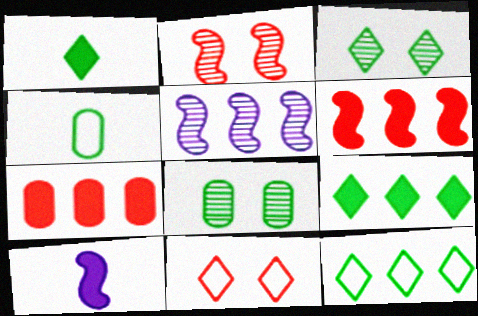[[1, 3, 12], 
[5, 7, 12]]